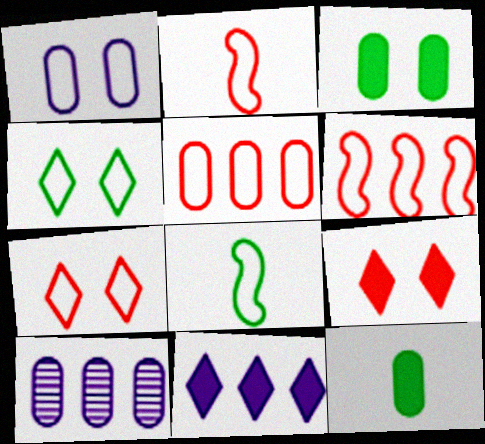[[2, 5, 7], 
[8, 9, 10]]